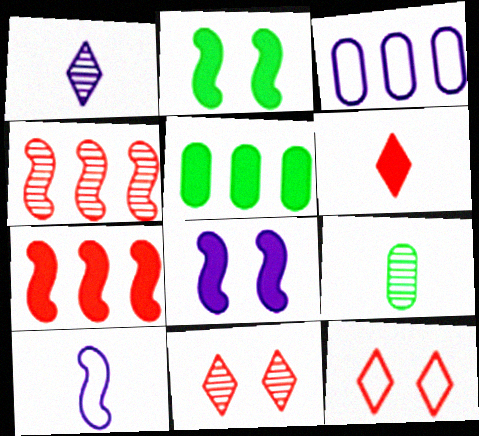[[1, 3, 8], 
[2, 4, 10], 
[5, 6, 8], 
[5, 10, 11], 
[6, 9, 10]]